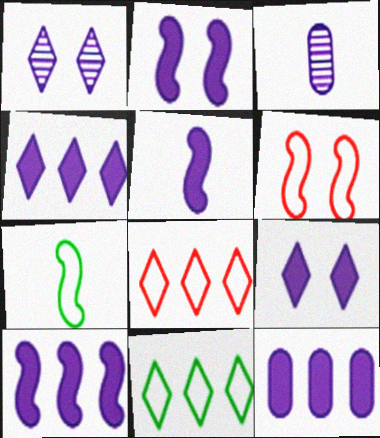[[2, 5, 10], 
[4, 10, 12], 
[5, 9, 12]]